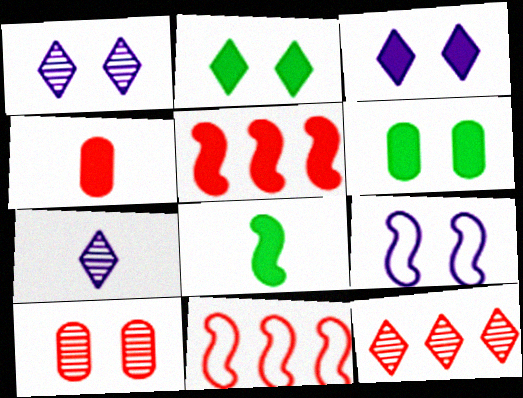[[2, 9, 10], 
[6, 7, 11]]